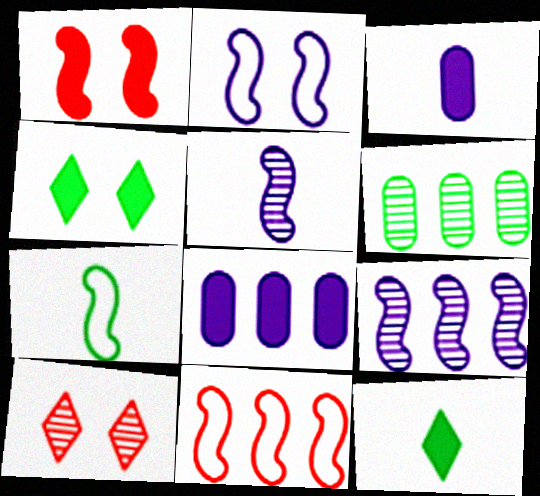[[1, 7, 9], 
[1, 8, 12], 
[2, 7, 11], 
[4, 6, 7], 
[5, 6, 10], 
[7, 8, 10]]